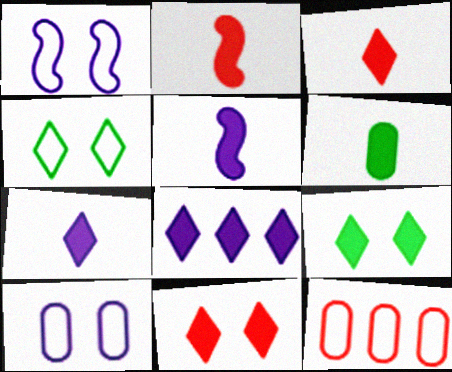[[2, 6, 7], 
[3, 5, 6], 
[3, 8, 9]]